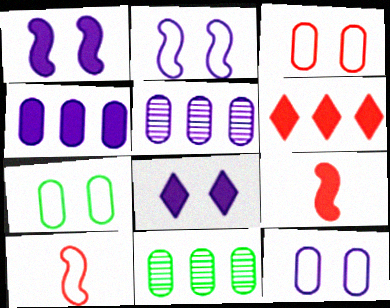[[3, 7, 12], 
[8, 10, 11]]